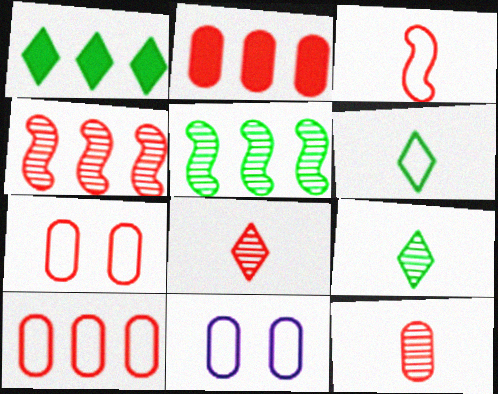[[2, 7, 12]]